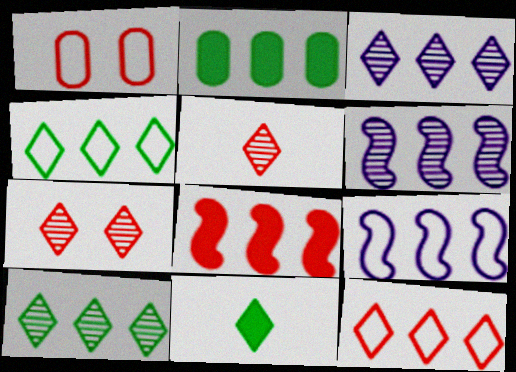[[1, 5, 8], 
[1, 6, 11], 
[2, 6, 12]]